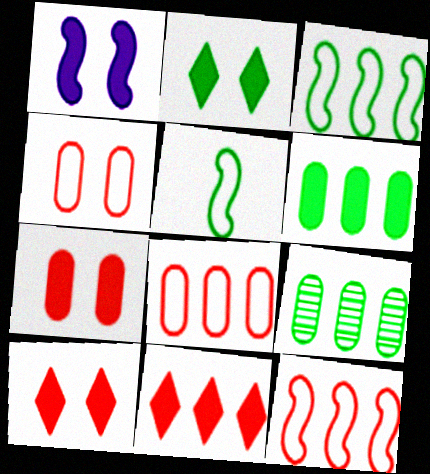[[1, 2, 7], 
[2, 5, 9]]